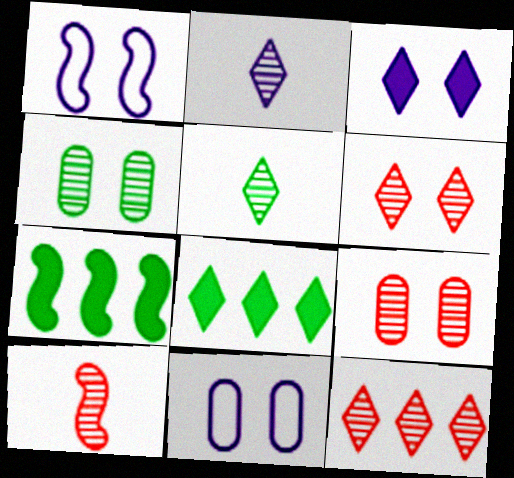[[1, 7, 10], 
[8, 10, 11], 
[9, 10, 12]]